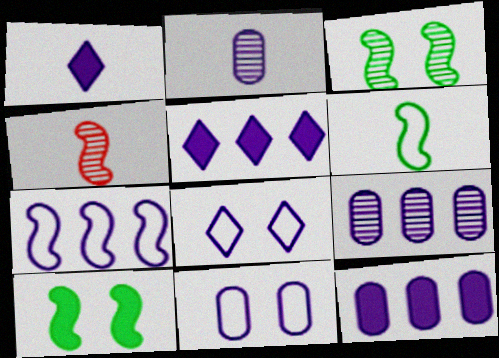[[2, 11, 12], 
[4, 7, 10], 
[5, 7, 9]]